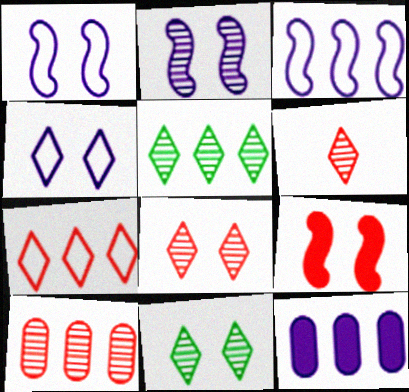[]